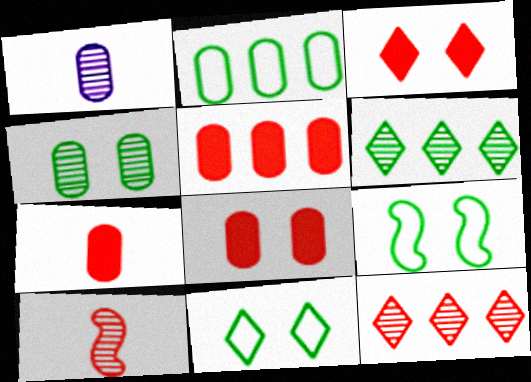[[1, 2, 8], 
[5, 7, 8]]